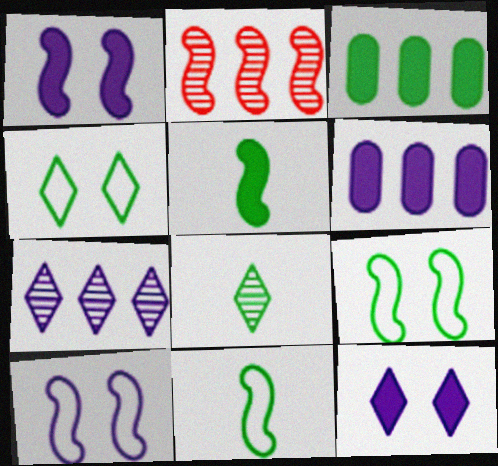[[1, 2, 11], 
[2, 5, 10], 
[3, 8, 9]]